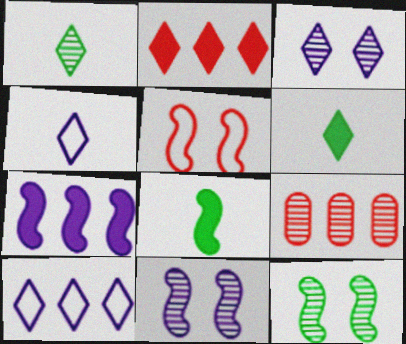[[1, 9, 11]]